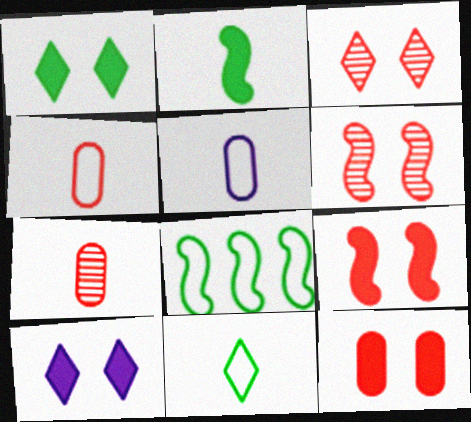[[7, 8, 10]]